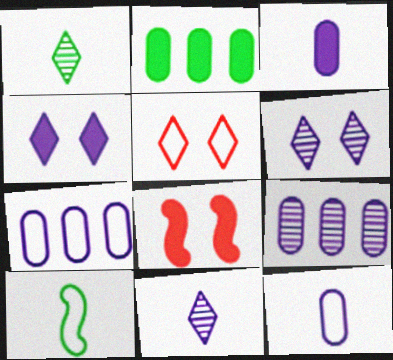[[1, 7, 8], 
[5, 7, 10]]